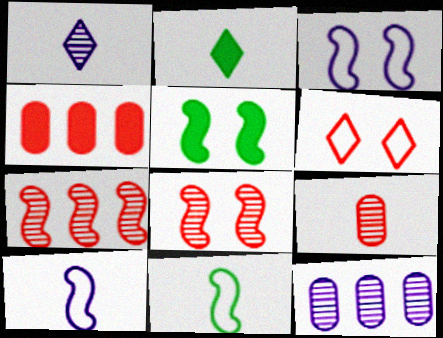[[2, 9, 10], 
[3, 5, 8], 
[5, 7, 10]]